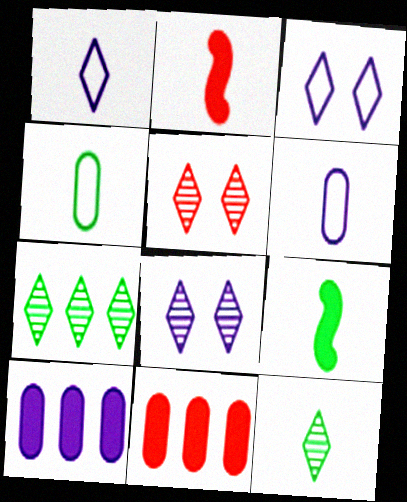[[2, 6, 12], 
[4, 9, 12]]